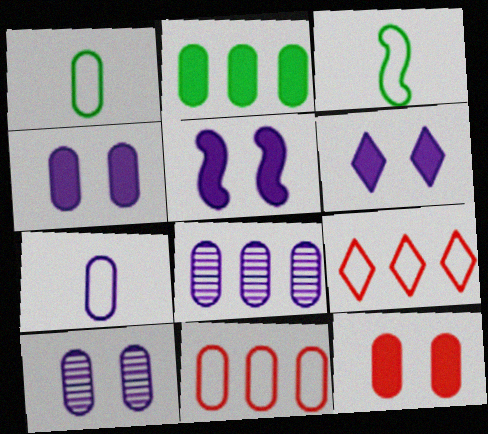[[1, 8, 12], 
[2, 8, 11], 
[4, 5, 6], 
[4, 7, 8]]